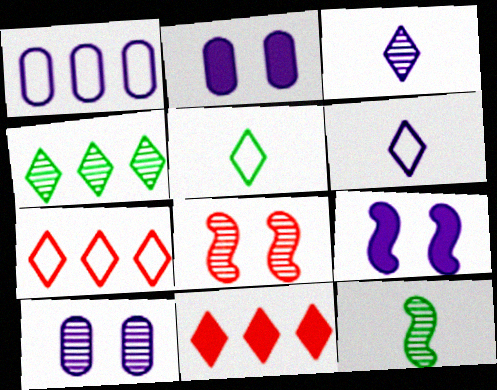[[1, 3, 9], 
[2, 7, 12]]